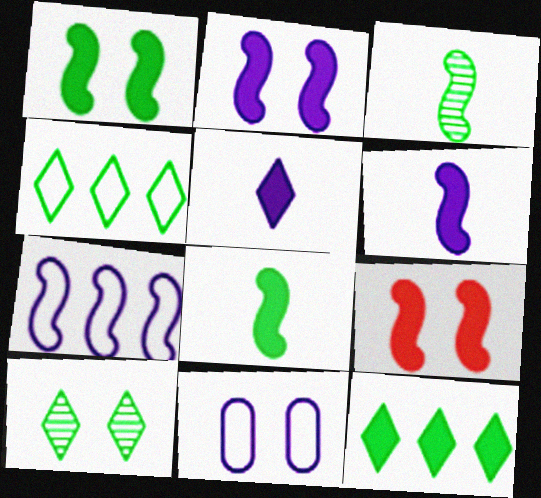[[1, 2, 9], 
[3, 7, 9], 
[9, 10, 11]]